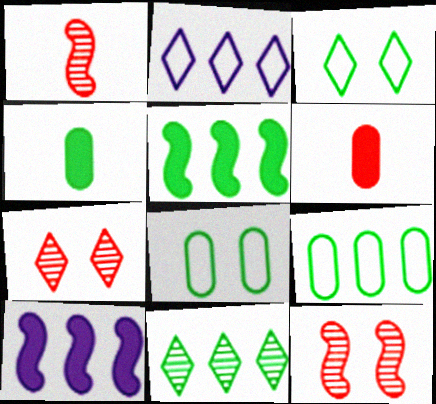[[2, 4, 12], 
[5, 9, 11]]